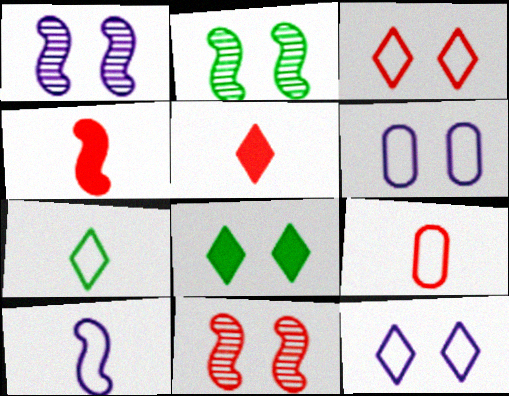[[1, 2, 11], 
[6, 8, 11], 
[7, 9, 10]]